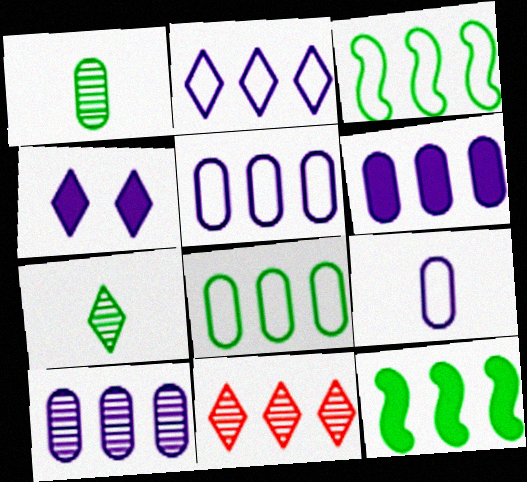[[3, 6, 11], 
[5, 6, 10], 
[5, 11, 12]]